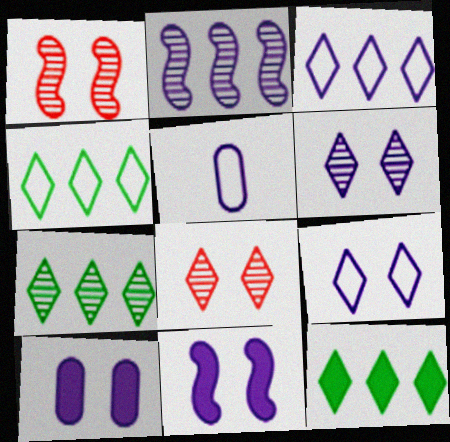[[1, 5, 12], 
[4, 7, 12]]